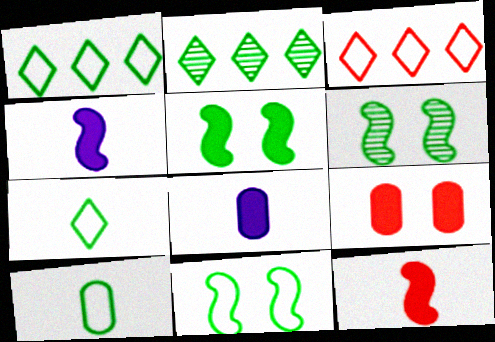[[1, 10, 11], 
[2, 5, 10], 
[3, 6, 8], 
[5, 6, 11]]